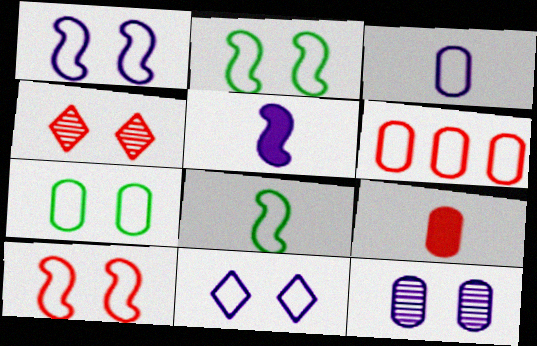[[1, 2, 10], 
[3, 6, 7], 
[6, 8, 11], 
[7, 10, 11]]